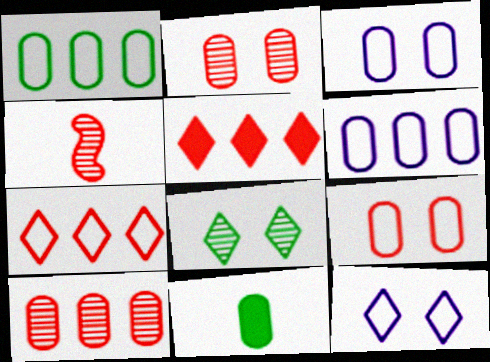[[2, 6, 11], 
[3, 10, 11], 
[4, 5, 9]]